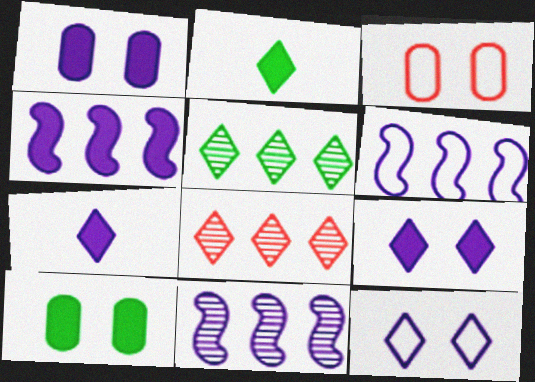[[1, 4, 7], 
[2, 3, 11], 
[2, 8, 12], 
[4, 6, 11]]